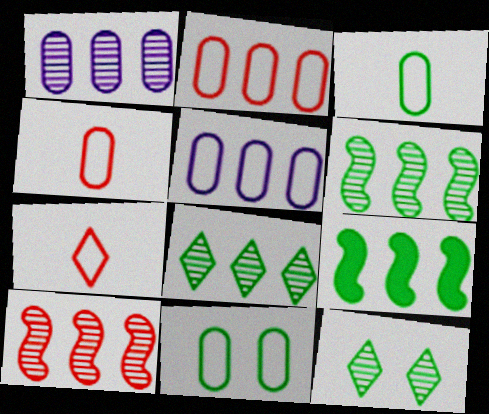[[1, 8, 10], 
[3, 9, 12], 
[4, 5, 11]]